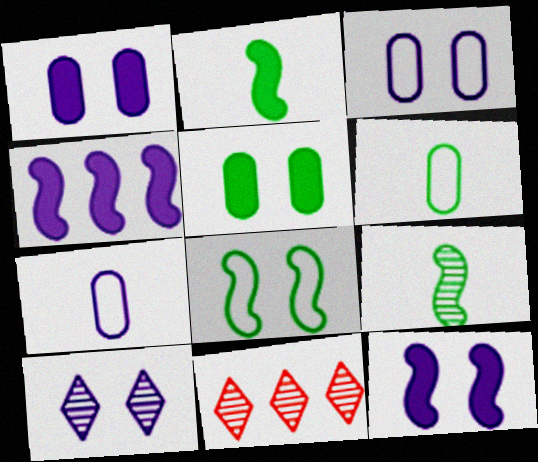[[2, 3, 11], 
[3, 10, 12], 
[4, 7, 10], 
[6, 11, 12]]